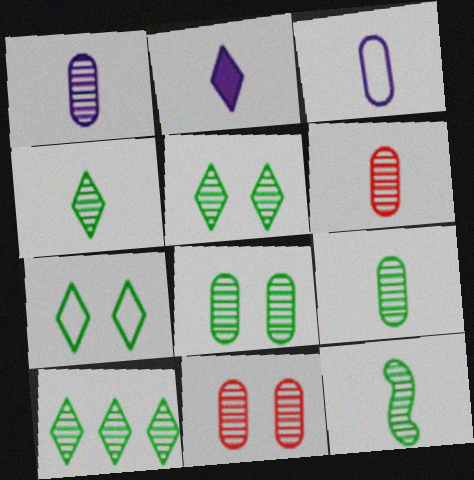[[1, 6, 9], 
[4, 5, 10], 
[4, 9, 12], 
[8, 10, 12]]